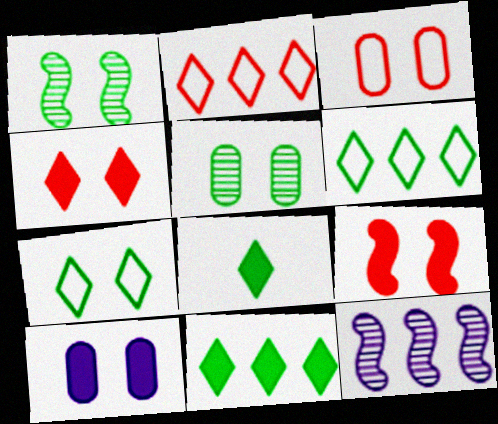[[3, 5, 10], 
[3, 8, 12]]